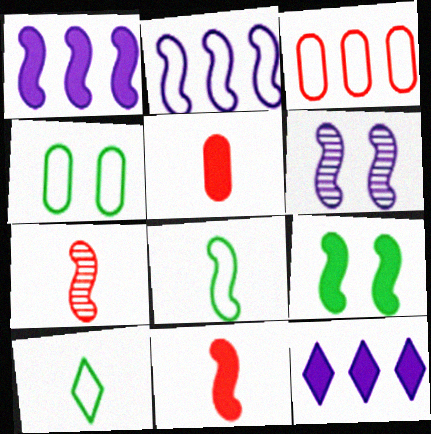[[1, 9, 11], 
[2, 7, 9], 
[4, 7, 12], 
[5, 9, 12]]